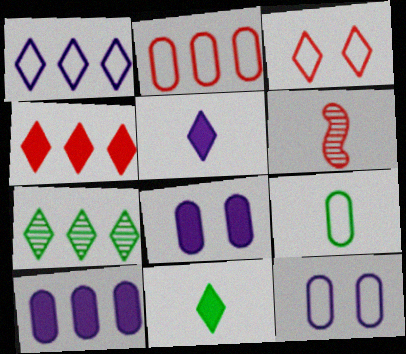[[1, 4, 7], 
[2, 9, 12], 
[3, 5, 7], 
[5, 6, 9]]